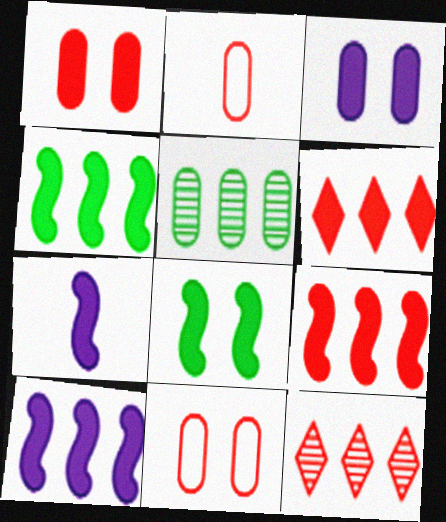[[2, 3, 5], 
[4, 9, 10], 
[7, 8, 9]]